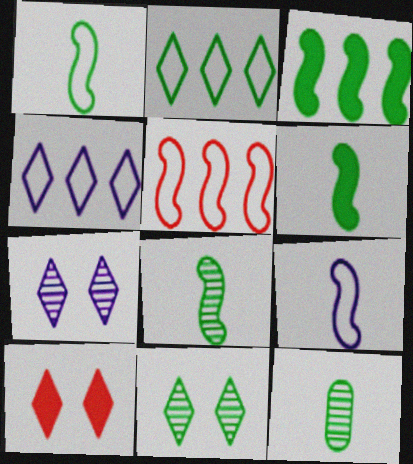[[1, 6, 8]]